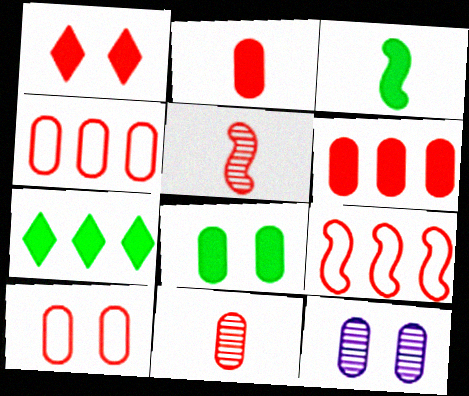[[1, 4, 5], 
[1, 9, 11], 
[3, 7, 8], 
[6, 10, 11], 
[8, 10, 12]]